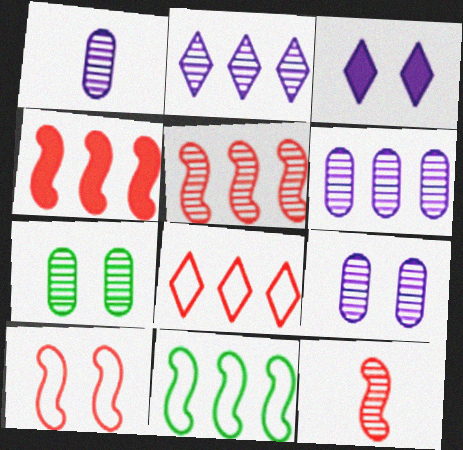[[1, 6, 9], 
[2, 7, 12], 
[3, 7, 10], 
[4, 10, 12]]